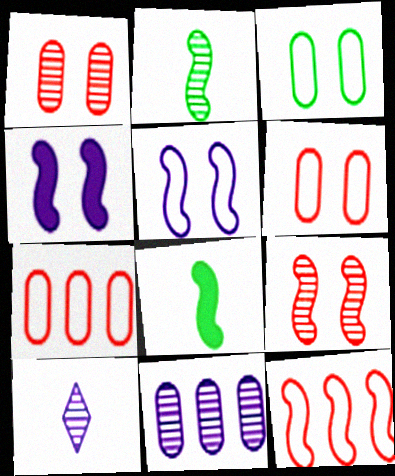[[2, 4, 12]]